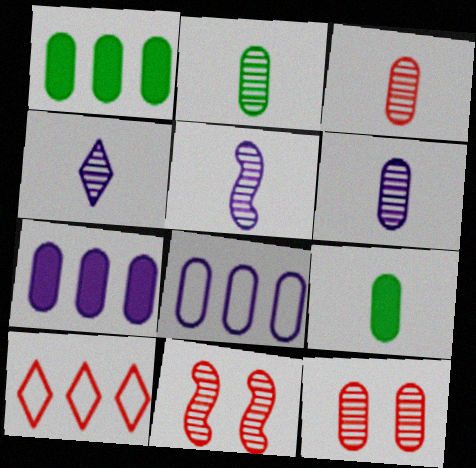[[2, 3, 6], 
[4, 5, 6], 
[8, 9, 12]]